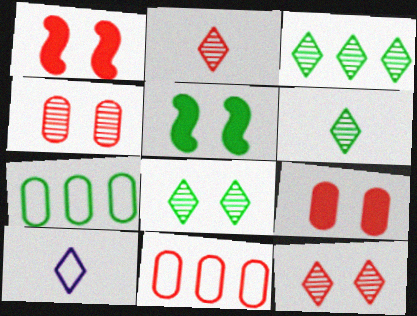[[1, 2, 11], 
[3, 6, 8], 
[5, 6, 7]]